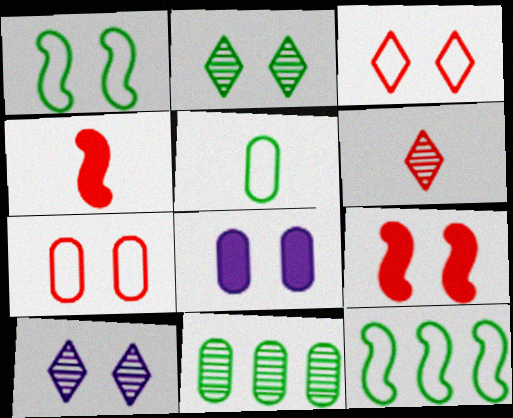[[6, 8, 12]]